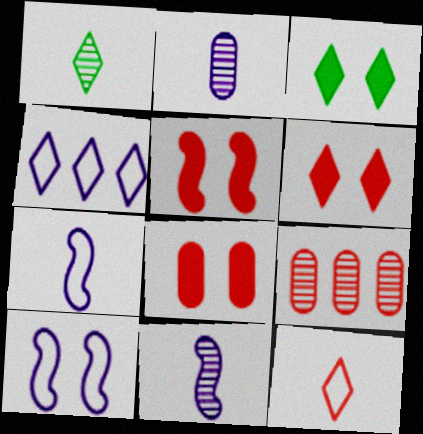[[1, 4, 6], 
[3, 7, 9], 
[5, 6, 8], 
[5, 9, 12]]